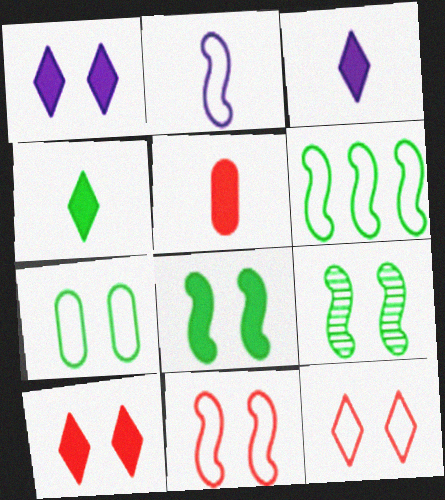[[2, 6, 11]]